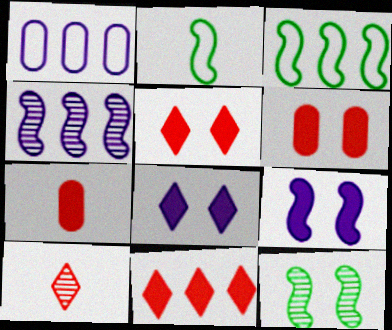[]